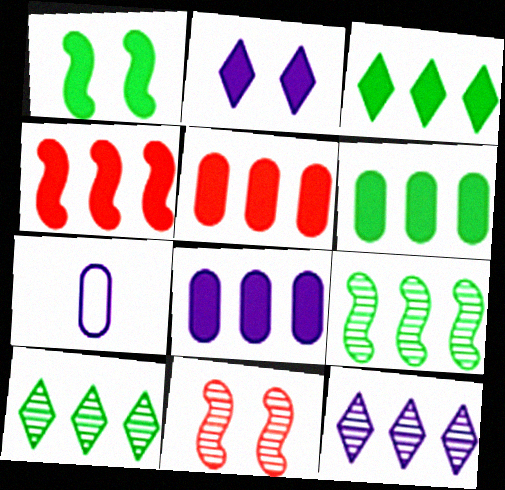[[3, 4, 8], 
[3, 7, 11], 
[5, 6, 8]]